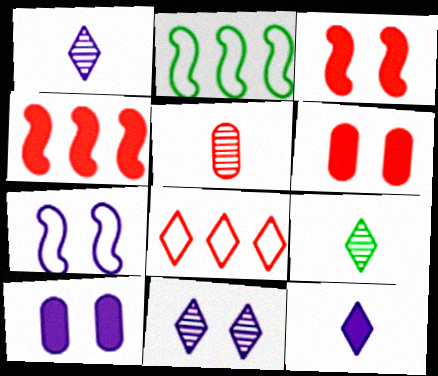[[1, 2, 6], 
[3, 5, 8], 
[7, 10, 11]]